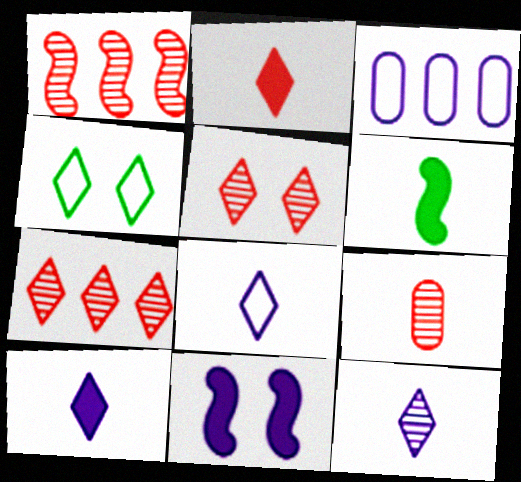[[1, 5, 9], 
[3, 5, 6], 
[3, 11, 12], 
[4, 7, 10], 
[6, 8, 9], 
[8, 10, 12]]